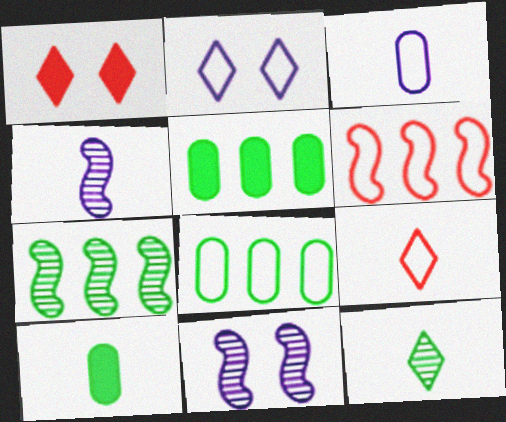[[1, 3, 7], 
[1, 4, 8], 
[4, 9, 10], 
[5, 9, 11]]